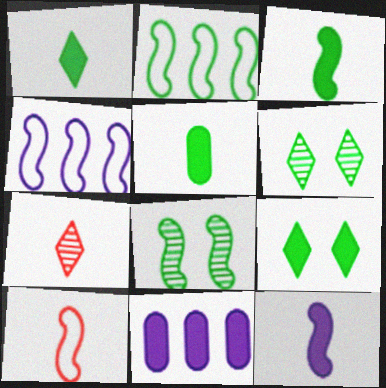[[1, 3, 5], 
[2, 3, 8], 
[2, 5, 6], 
[6, 10, 11]]